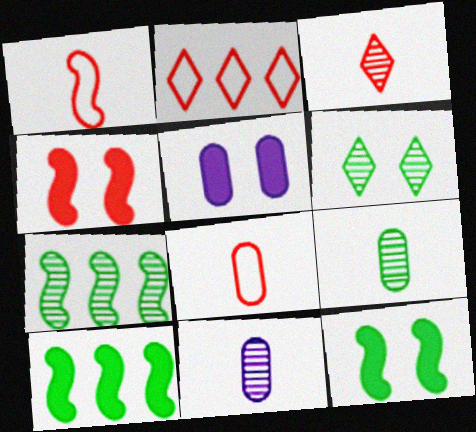[[2, 11, 12], 
[6, 7, 9]]